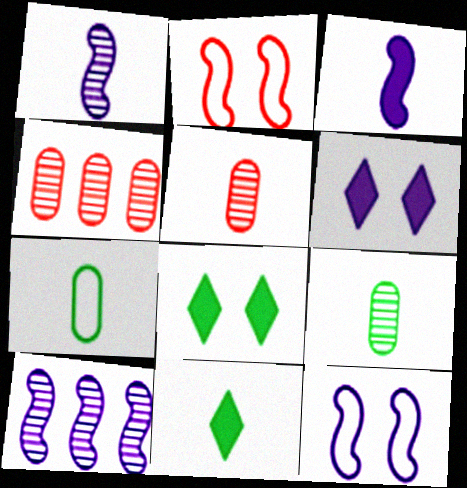[[3, 10, 12], 
[4, 11, 12]]